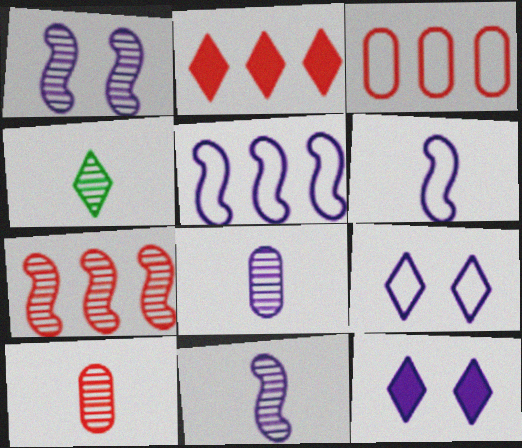[[2, 3, 7], 
[2, 4, 9], 
[4, 10, 11], 
[5, 8, 12]]